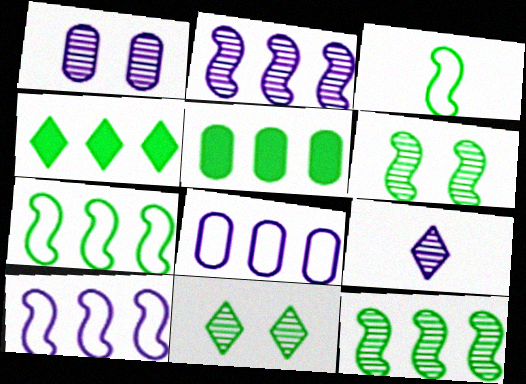[[1, 2, 9], 
[3, 5, 11]]